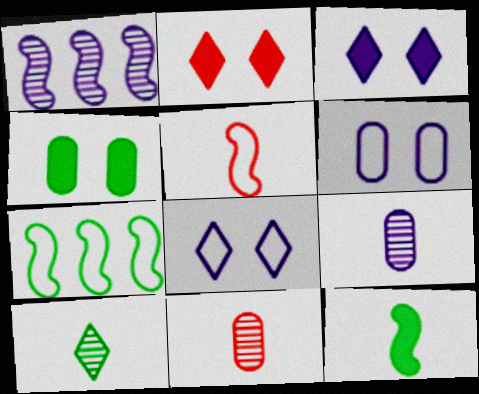[[2, 7, 9], 
[3, 7, 11], 
[4, 7, 10]]